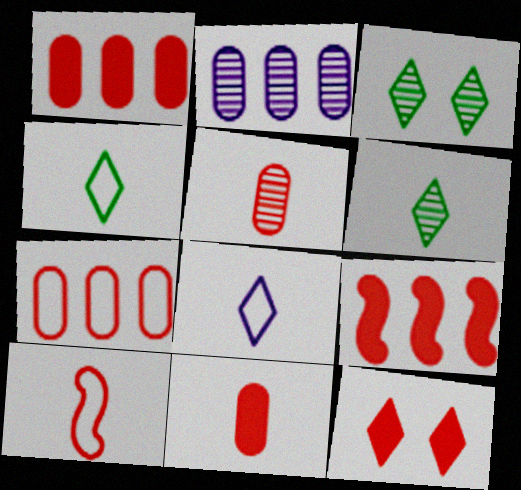[[9, 11, 12]]